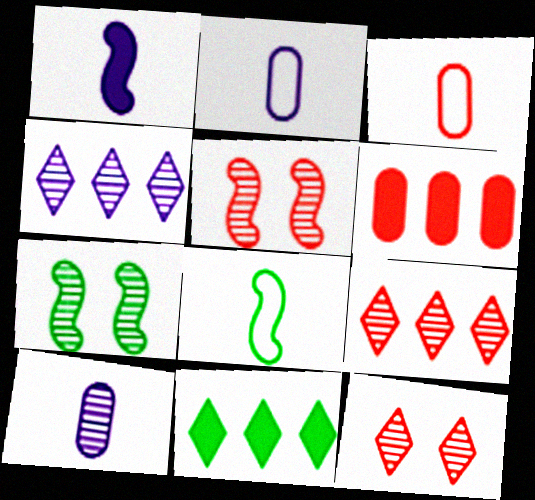[[2, 5, 11], 
[7, 9, 10]]